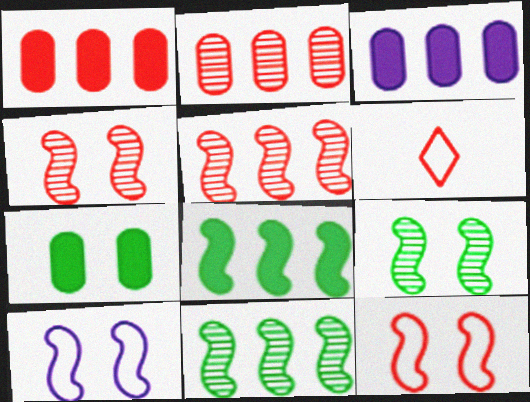[[1, 4, 6], 
[3, 6, 9]]